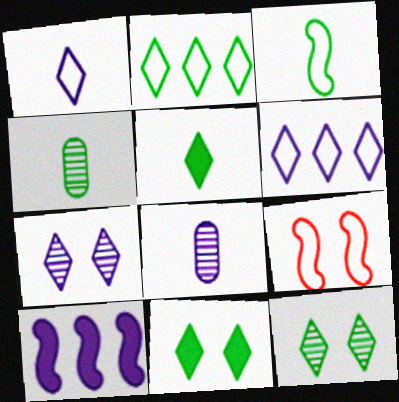[[2, 5, 12], 
[3, 4, 5]]